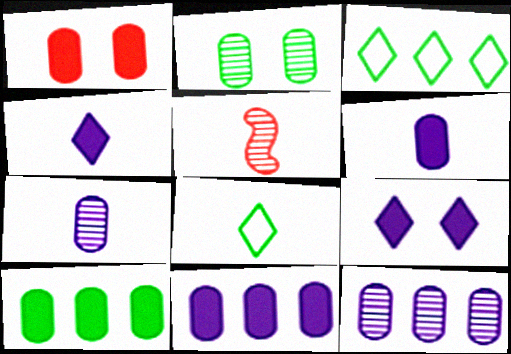[[1, 6, 10], 
[5, 6, 8]]